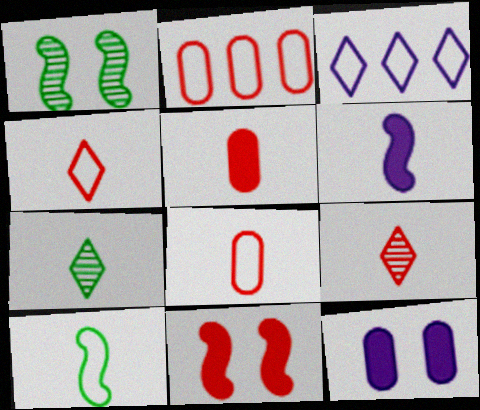[[1, 3, 5], 
[2, 9, 11], 
[6, 7, 8]]